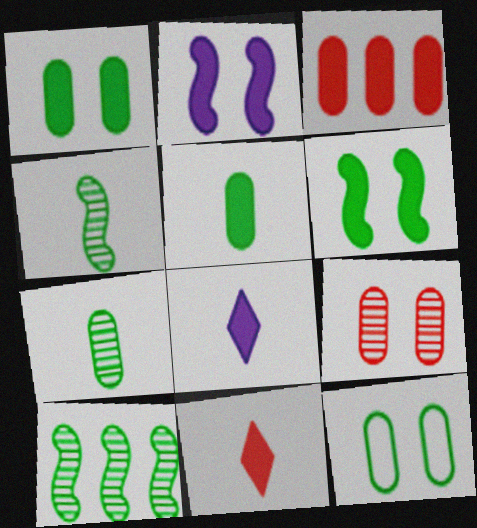[[3, 6, 8]]